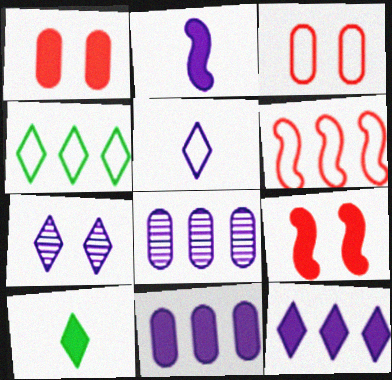[[5, 7, 12], 
[9, 10, 11]]